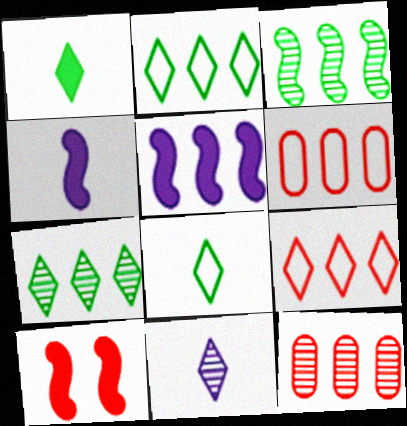[[2, 5, 12], 
[5, 6, 7]]